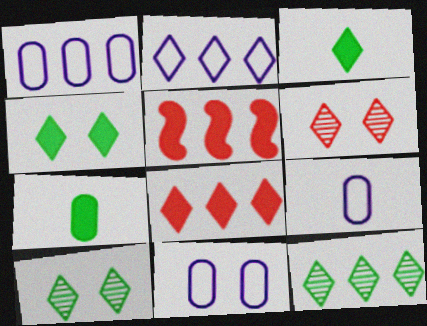[[1, 5, 12], 
[1, 9, 11], 
[2, 3, 6], 
[2, 8, 12], 
[5, 9, 10]]